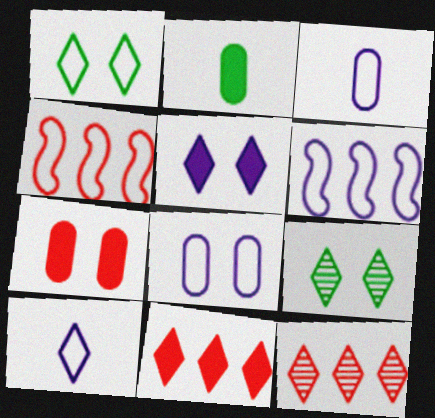[[1, 3, 4], 
[6, 8, 10], 
[9, 10, 11]]